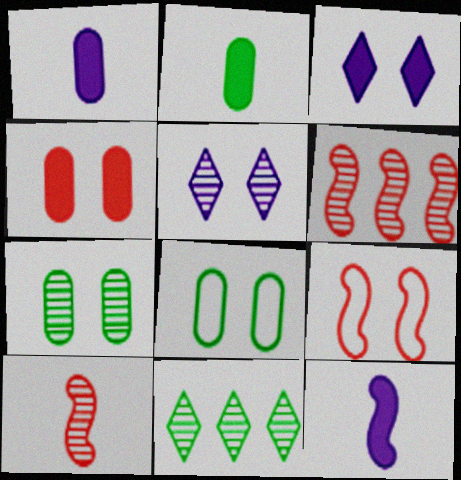[[1, 9, 11], 
[3, 7, 9]]